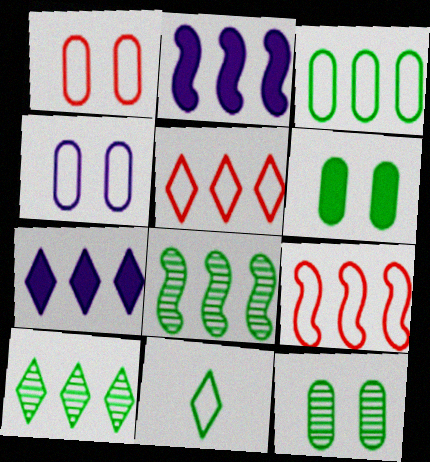[[2, 8, 9], 
[4, 9, 11], 
[5, 7, 10], 
[6, 8, 11]]